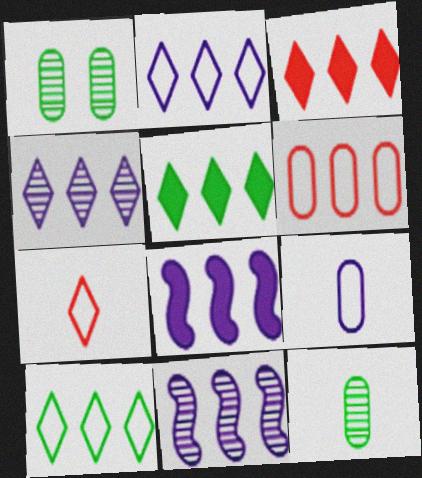[[1, 7, 8], 
[3, 4, 10], 
[5, 6, 11]]